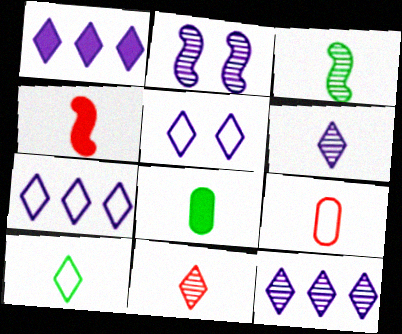[[1, 5, 6], 
[1, 7, 12], 
[3, 8, 10], 
[4, 9, 11]]